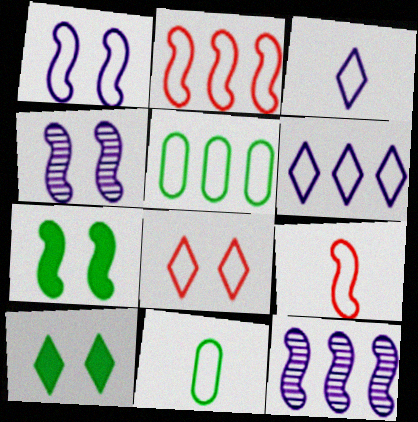[[2, 5, 6], 
[3, 9, 11], 
[7, 9, 12]]